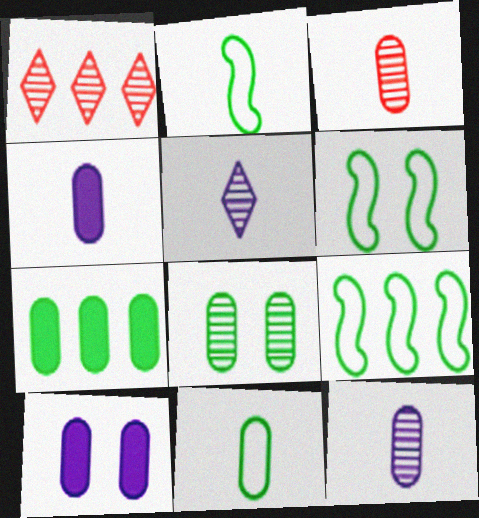[[1, 2, 10], 
[1, 4, 6], 
[2, 6, 9], 
[3, 4, 11], 
[7, 8, 11]]